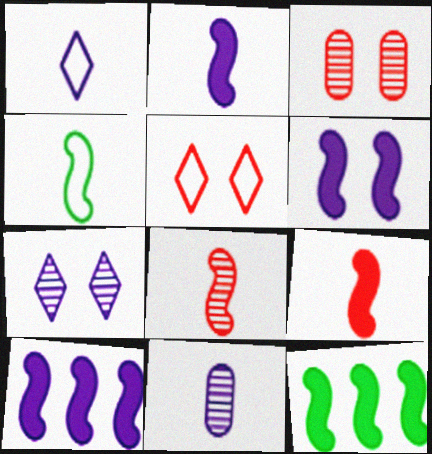[[1, 2, 11], 
[1, 3, 12], 
[2, 4, 8], 
[2, 6, 10], 
[5, 11, 12], 
[6, 9, 12]]